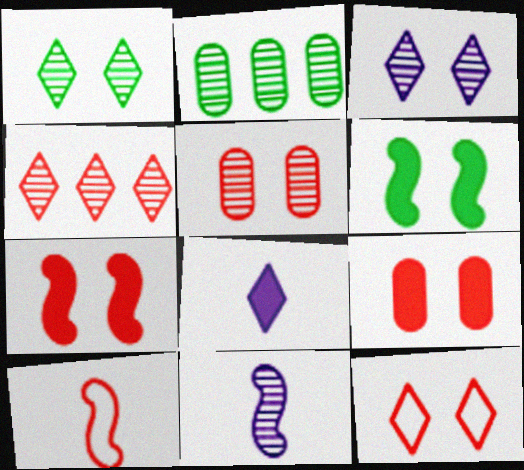[[4, 9, 10], 
[5, 7, 12]]